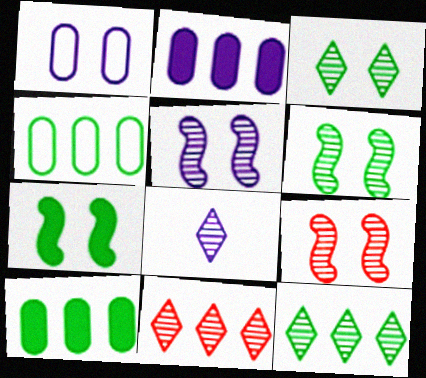[[3, 8, 11], 
[5, 6, 9]]